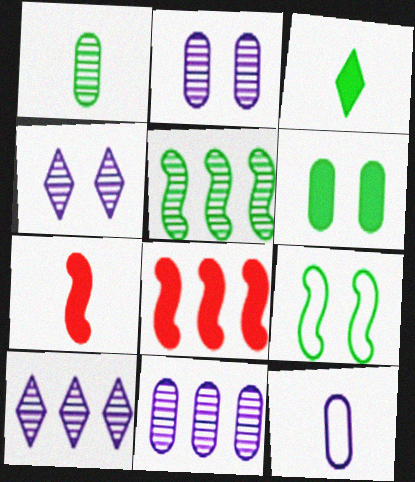[]